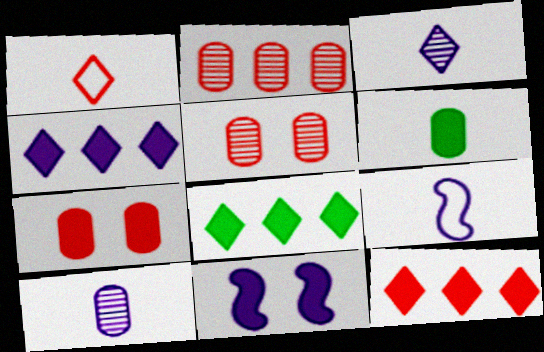[[4, 8, 12], 
[5, 8, 9], 
[6, 11, 12]]